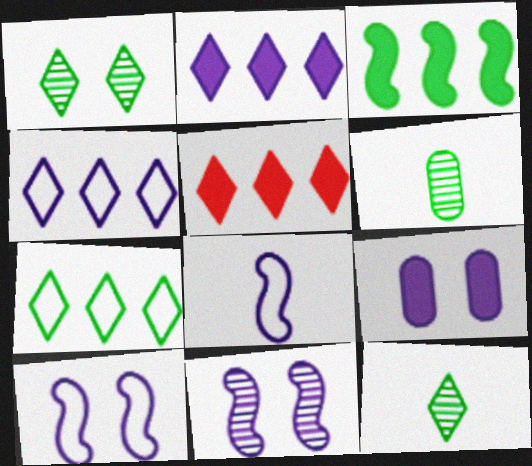[[5, 6, 10]]